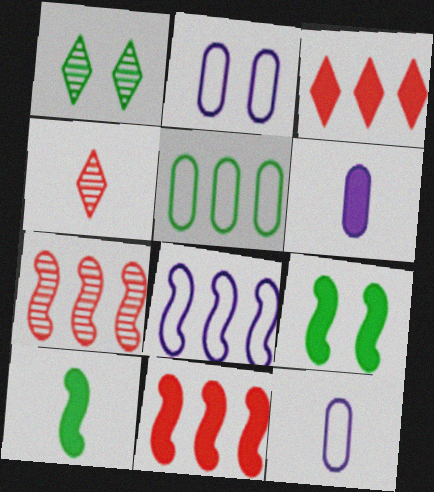[[1, 5, 10], 
[1, 11, 12], 
[3, 6, 9], 
[4, 10, 12]]